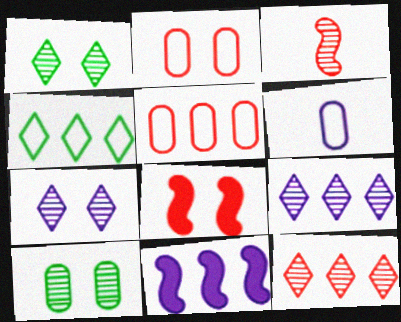[[3, 9, 10], 
[6, 7, 11]]